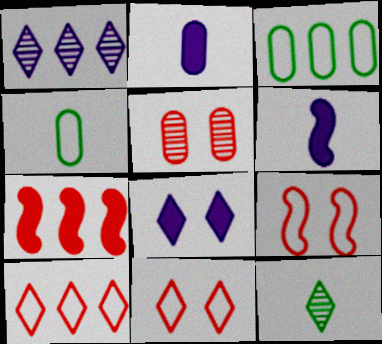[[1, 3, 7], 
[2, 3, 5], 
[8, 10, 12]]